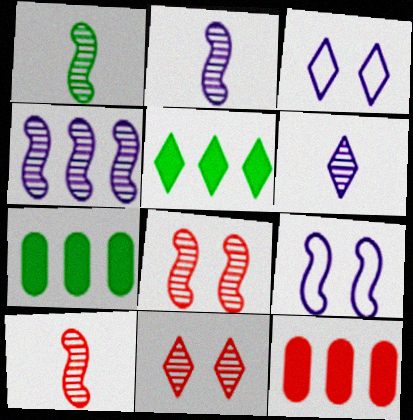[[1, 2, 10], 
[1, 3, 12], 
[1, 4, 8], 
[3, 7, 10]]